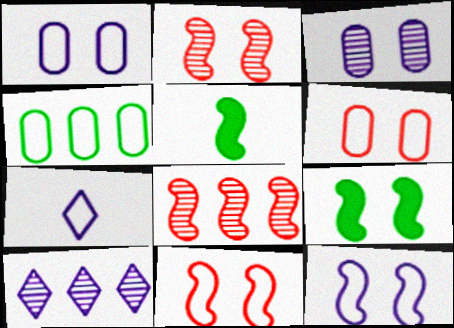[[2, 9, 12], 
[4, 7, 11], 
[5, 6, 10], 
[5, 8, 12]]